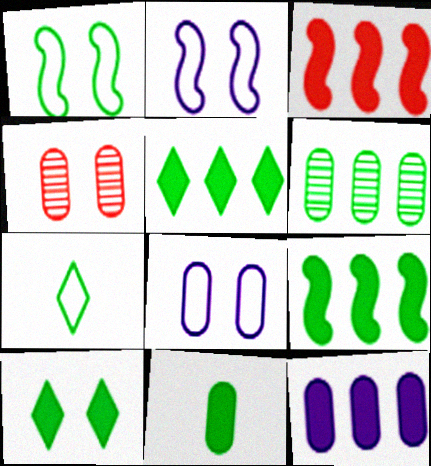[[2, 4, 10], 
[3, 5, 12], 
[9, 10, 11]]